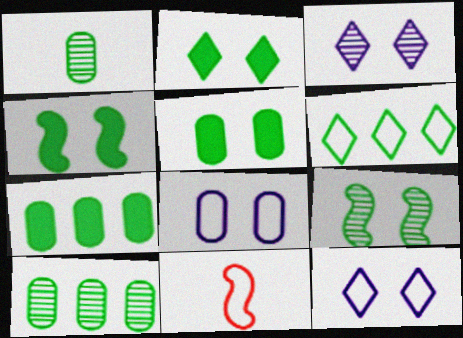[[1, 4, 6], 
[2, 4, 5], 
[3, 7, 11], 
[6, 8, 11]]